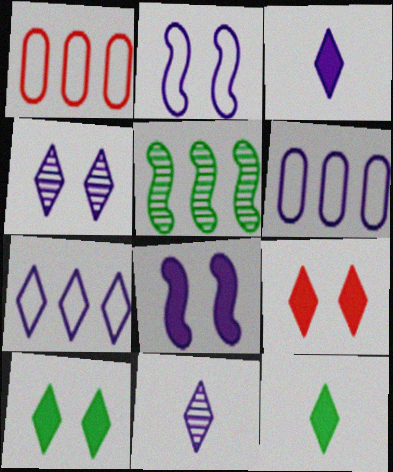[[3, 4, 7], 
[6, 8, 11]]